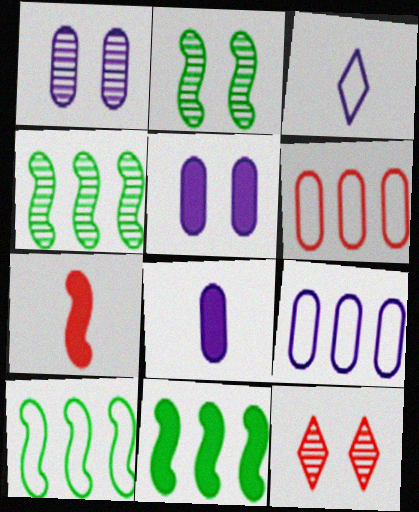[[1, 2, 12], 
[1, 8, 9], 
[4, 10, 11], 
[6, 7, 12], 
[8, 10, 12]]